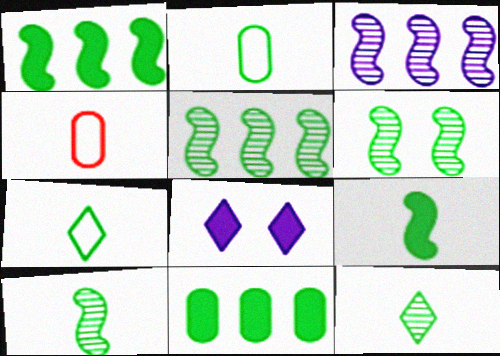[[2, 9, 12], 
[4, 5, 8], 
[5, 6, 10], 
[6, 7, 11]]